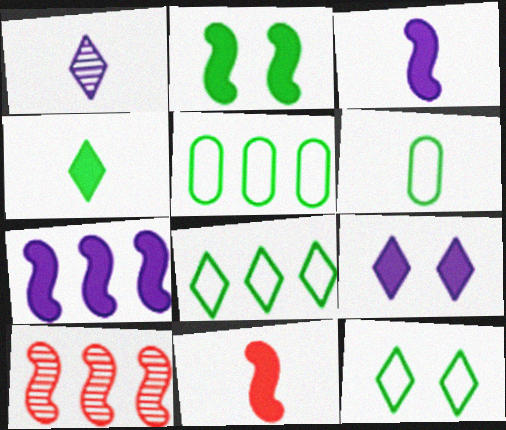[[1, 6, 11], 
[2, 7, 11], 
[6, 9, 10]]